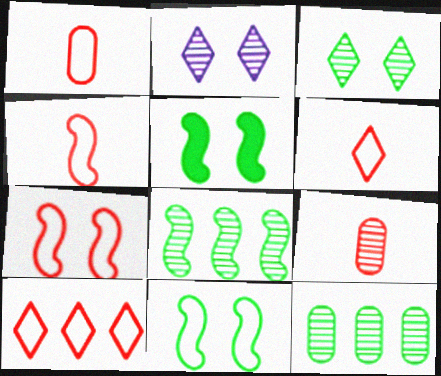[[1, 4, 6], 
[1, 7, 10], 
[2, 8, 9]]